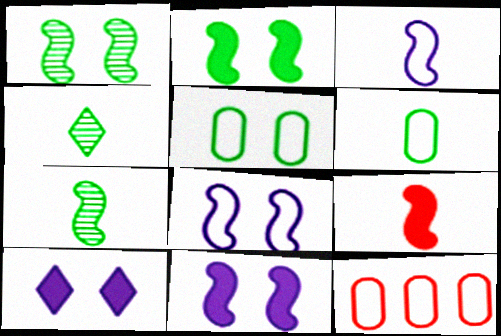[[3, 7, 9], 
[4, 11, 12], 
[7, 10, 12]]